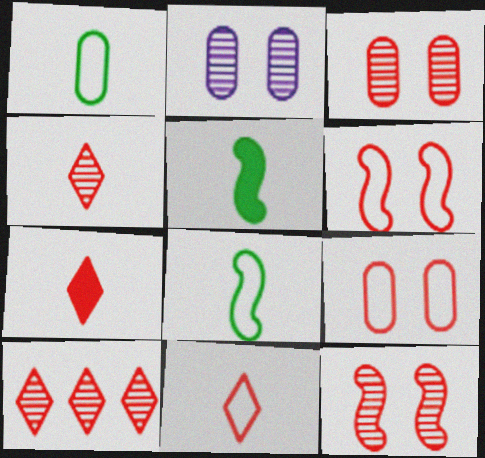[[4, 7, 11]]